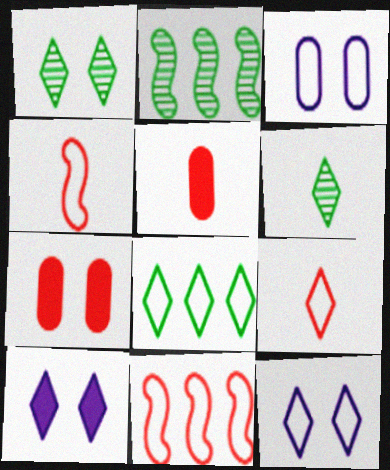[[2, 5, 12], 
[3, 4, 8], 
[8, 9, 12]]